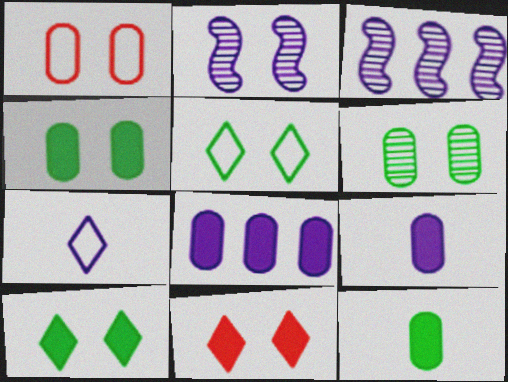[[1, 2, 10], 
[2, 7, 8]]